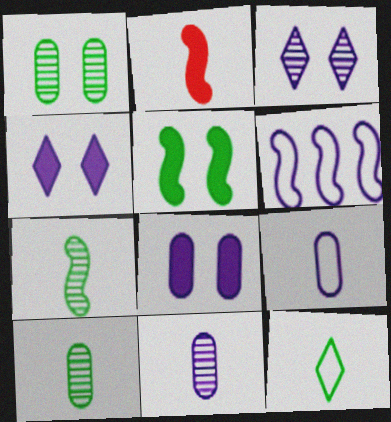[[2, 11, 12], 
[4, 6, 11]]